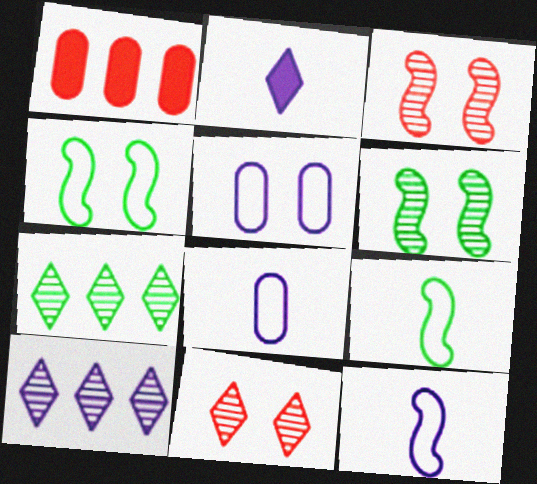[]